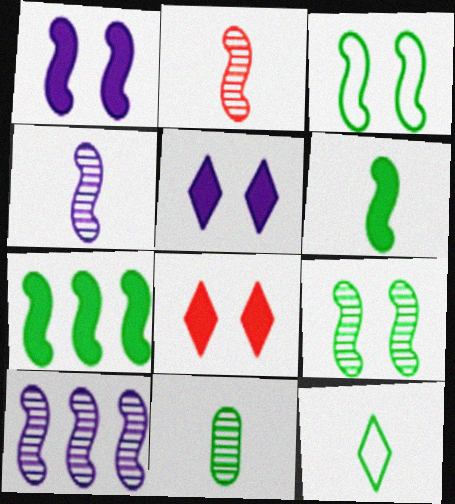[[2, 9, 10], 
[6, 11, 12]]